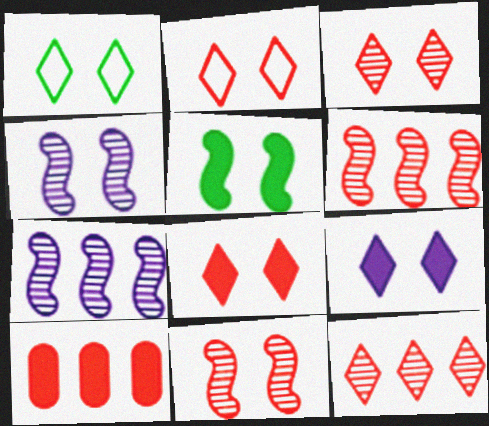[[1, 3, 9], 
[2, 3, 8]]